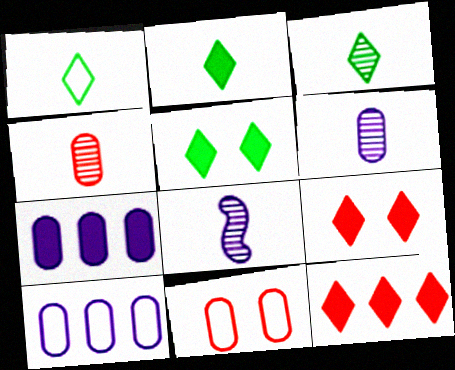[[1, 2, 3], 
[3, 4, 8]]